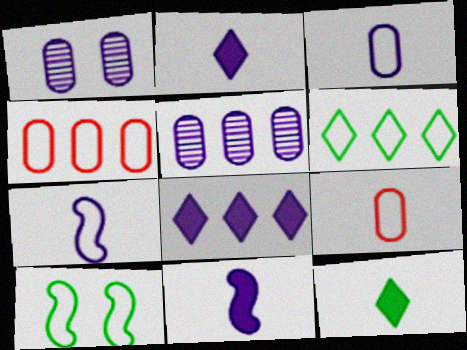[[1, 7, 8]]